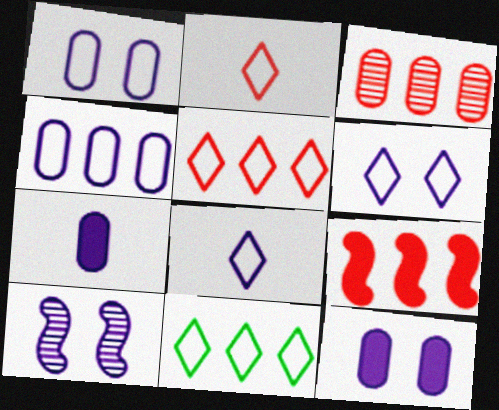[[2, 6, 11], 
[3, 5, 9], 
[6, 10, 12]]